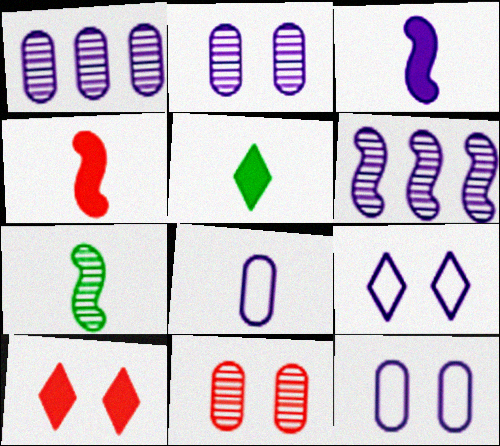[[1, 3, 9]]